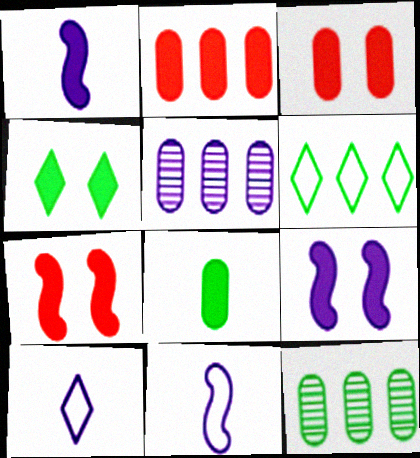[[1, 2, 4], 
[3, 4, 9], 
[5, 9, 10], 
[7, 10, 12]]